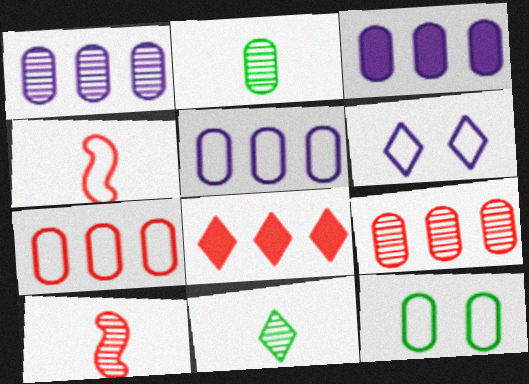[[1, 3, 5], 
[6, 8, 11]]